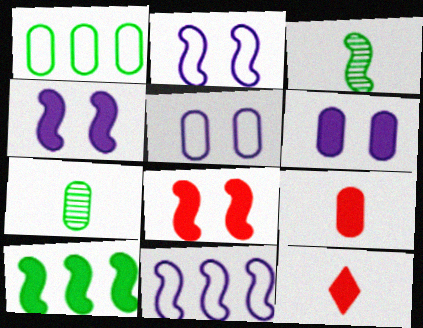[[3, 8, 11], 
[6, 10, 12]]